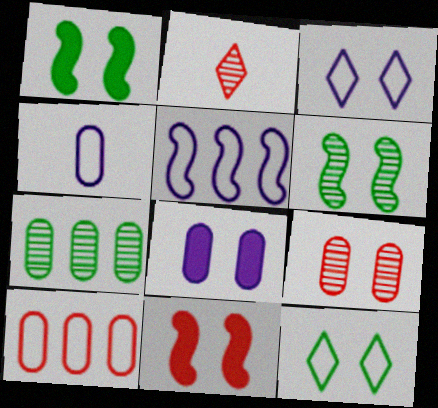[[1, 3, 9], 
[2, 10, 11], 
[3, 4, 5]]